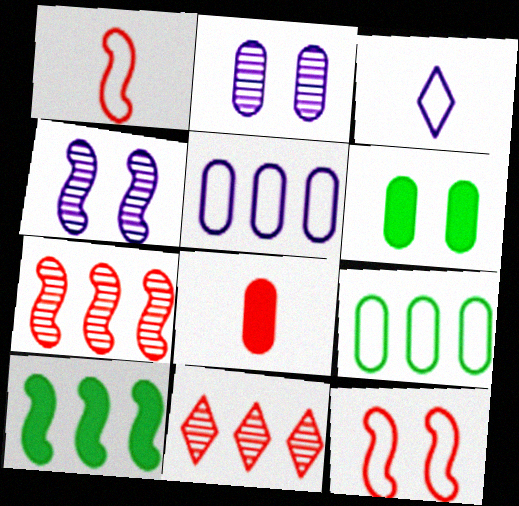[[1, 4, 10], 
[2, 8, 9], 
[3, 6, 7], 
[3, 9, 12], 
[5, 10, 11], 
[8, 11, 12]]